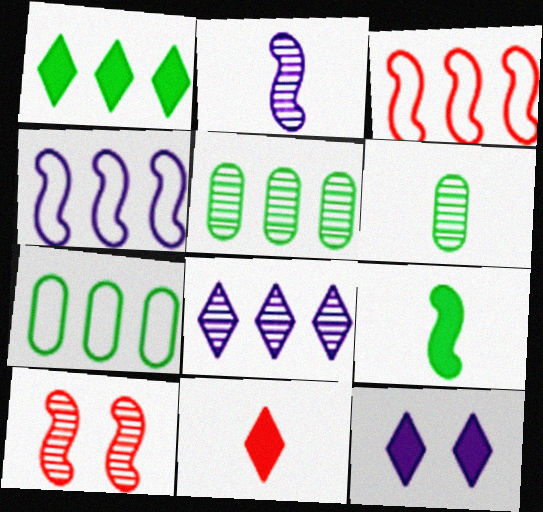[[1, 11, 12], 
[3, 6, 12], 
[4, 9, 10], 
[6, 8, 10]]